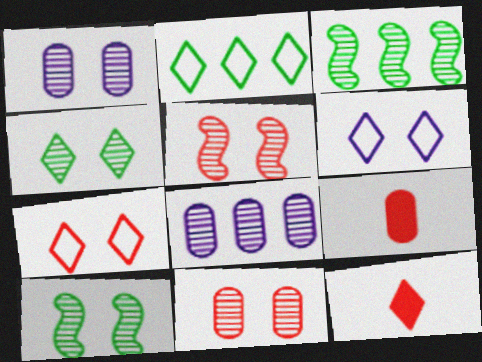[[1, 4, 5], 
[3, 6, 9]]